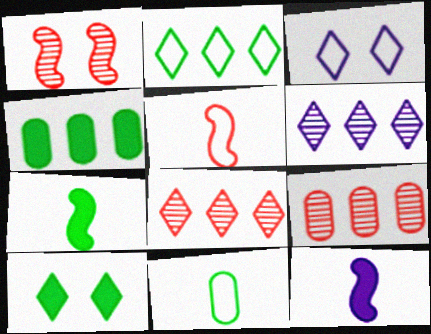[[3, 7, 9], 
[4, 7, 10]]